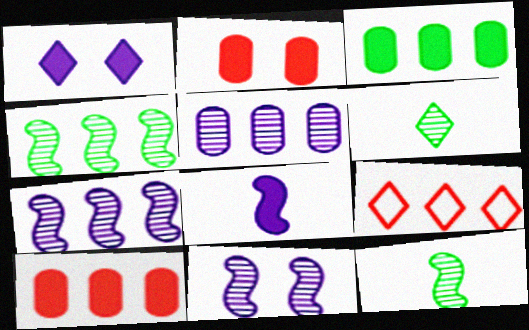[[1, 6, 9], 
[3, 7, 9]]